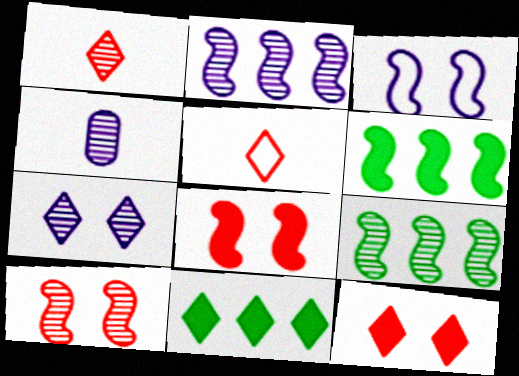[[2, 4, 7], 
[5, 7, 11]]